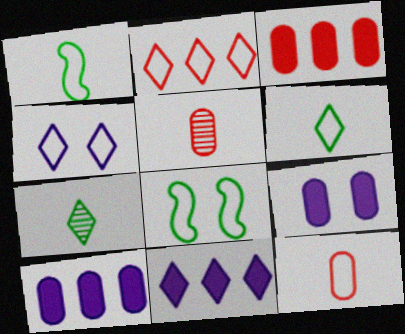[[2, 4, 6], 
[5, 8, 11]]